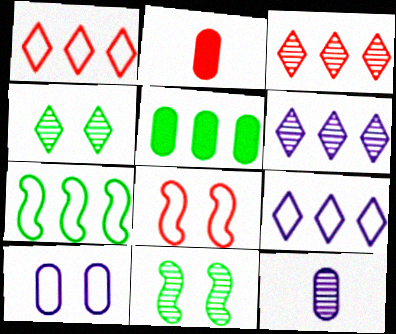[[2, 3, 8], 
[2, 9, 11], 
[3, 11, 12]]